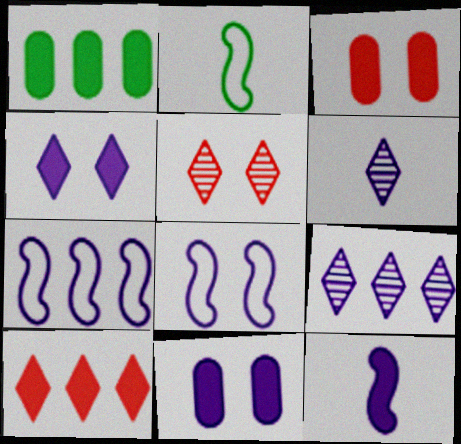[[2, 3, 9], 
[6, 7, 11]]